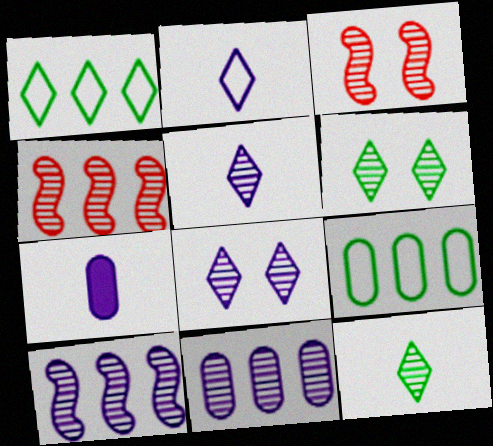[[1, 3, 7], 
[3, 11, 12]]